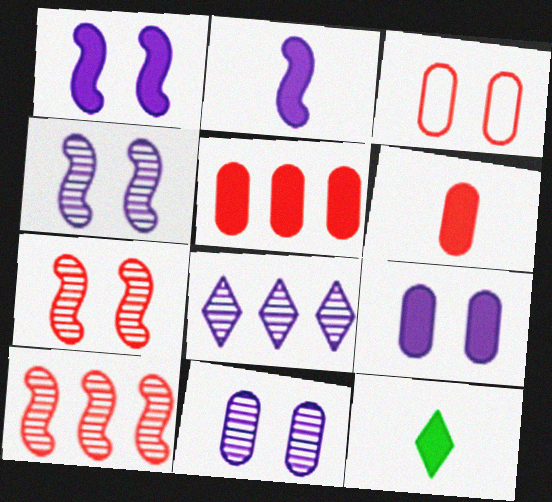[[1, 5, 12], 
[2, 6, 12]]